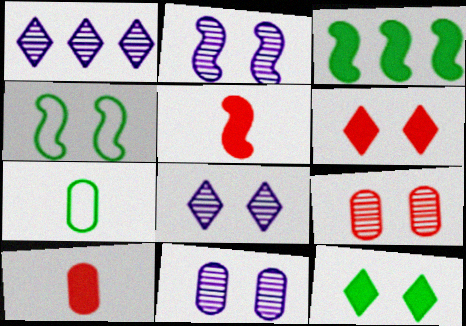[[1, 4, 10], 
[2, 8, 11], 
[4, 6, 11]]